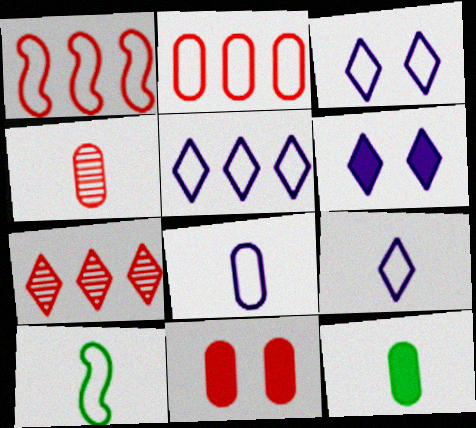[[2, 3, 10], 
[2, 4, 11], 
[3, 5, 9], 
[4, 8, 12]]